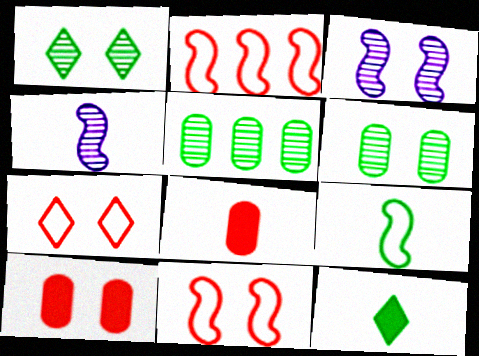[]